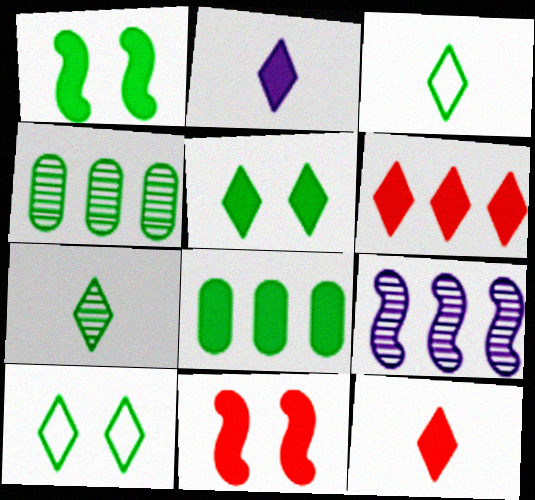[[1, 3, 4], 
[2, 5, 6], 
[2, 8, 11]]